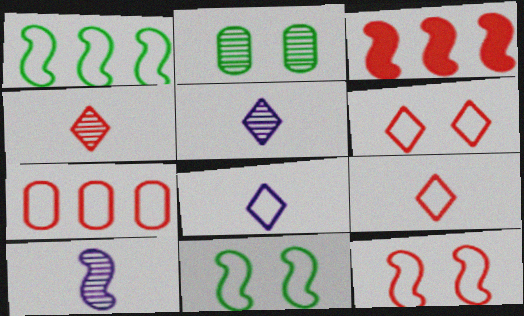[[2, 3, 8], 
[3, 10, 11], 
[7, 8, 11], 
[7, 9, 12]]